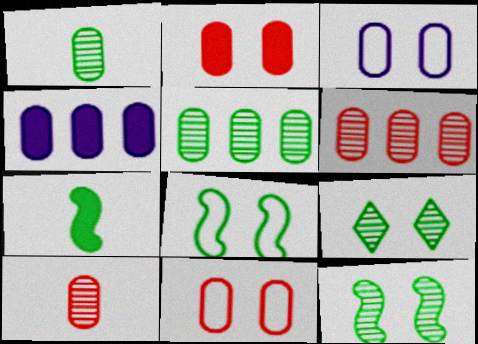[[1, 4, 11]]